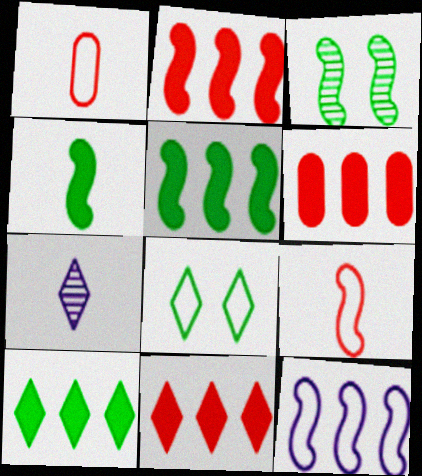[[1, 4, 7], 
[1, 8, 12], 
[2, 6, 11], 
[7, 8, 11]]